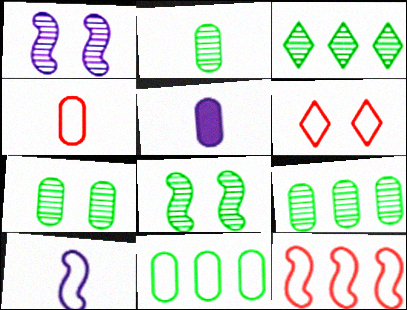[[2, 3, 8], 
[2, 4, 5], 
[2, 7, 9], 
[4, 6, 12], 
[6, 10, 11]]